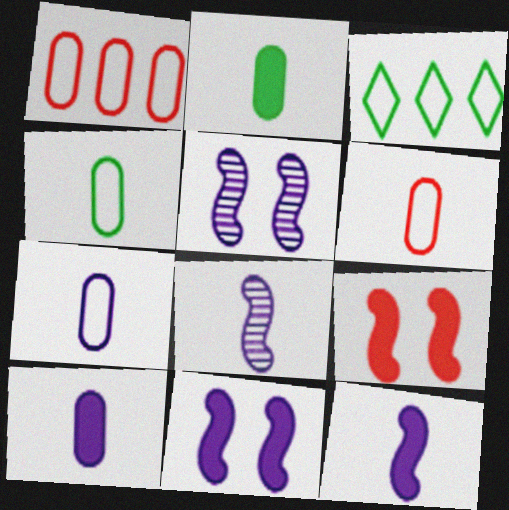[[4, 6, 7]]